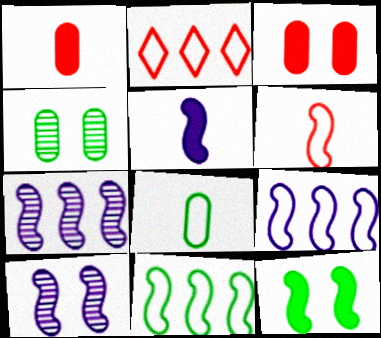[[2, 4, 5], 
[5, 9, 10], 
[6, 7, 12]]